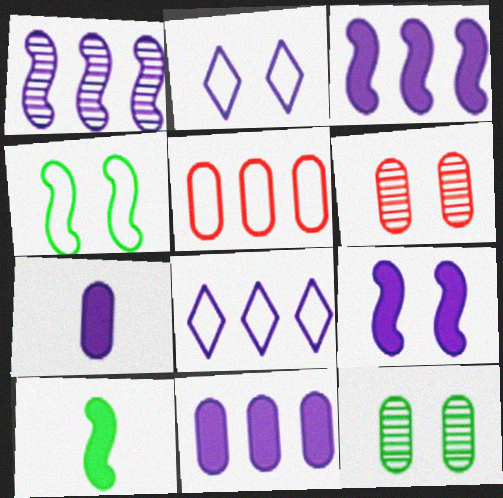[[1, 2, 7], 
[1, 8, 11], 
[5, 7, 12], 
[6, 8, 10]]